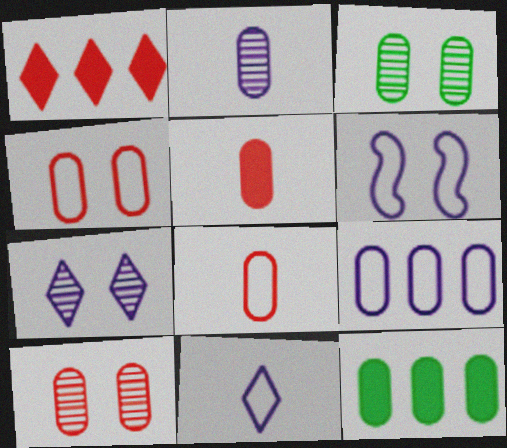[[2, 4, 12], 
[3, 5, 9], 
[6, 9, 11]]